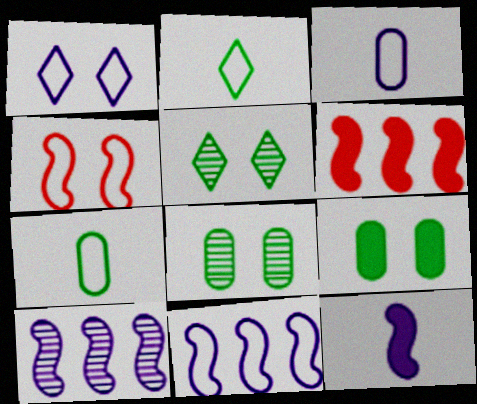[[1, 3, 11], 
[3, 5, 6]]